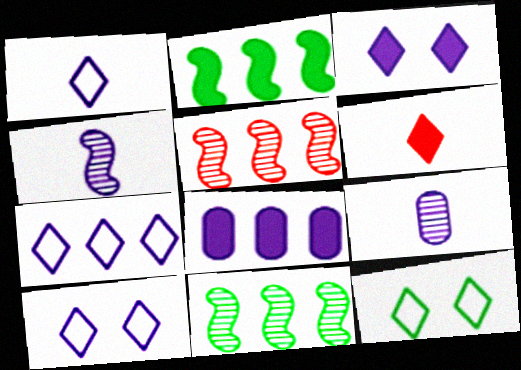[[1, 7, 10], 
[4, 8, 10]]